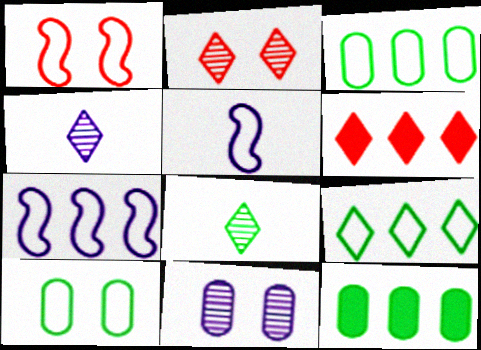[[1, 4, 12], 
[2, 5, 12]]